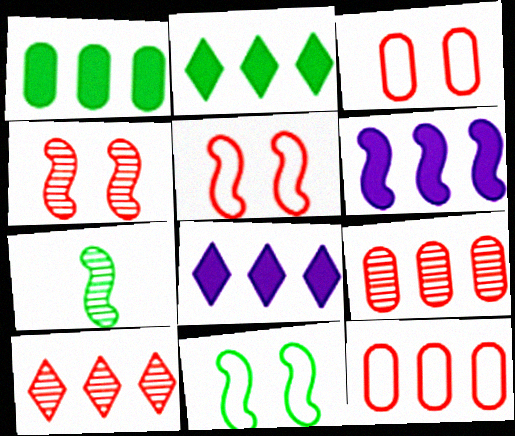[[3, 7, 8], 
[5, 6, 7]]